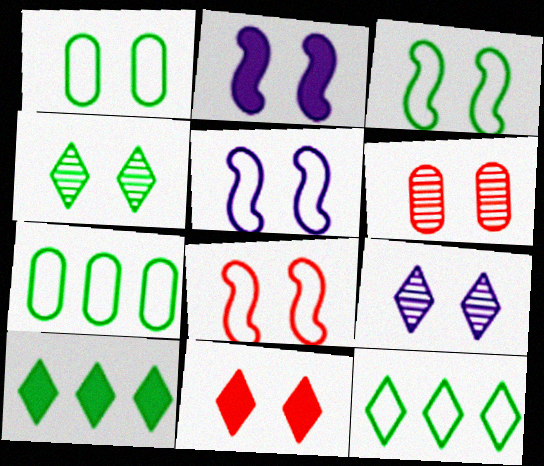[[3, 5, 8], 
[6, 8, 11]]